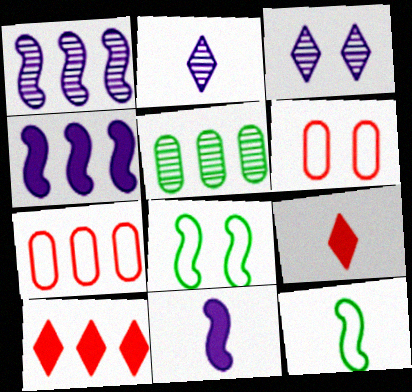[]